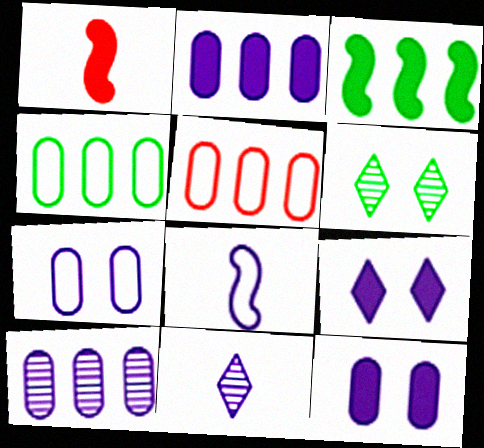[[8, 9, 10]]